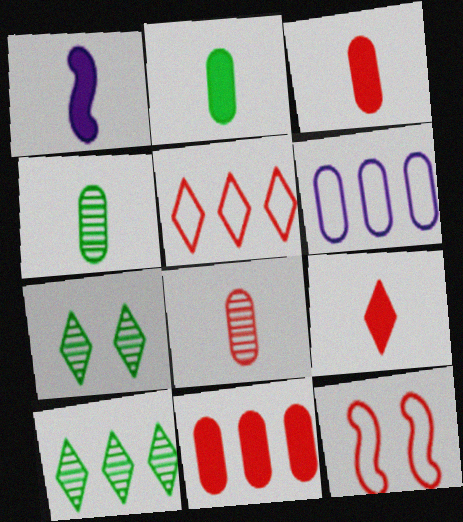[[1, 2, 9]]